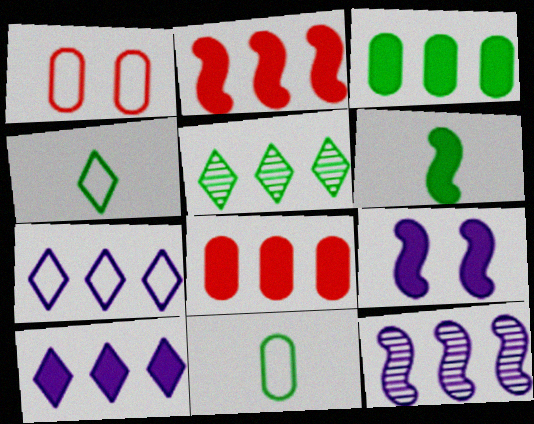[[2, 3, 10], 
[2, 6, 9]]